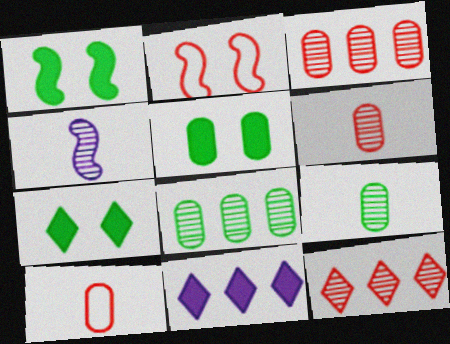[[1, 5, 7], 
[2, 9, 11]]